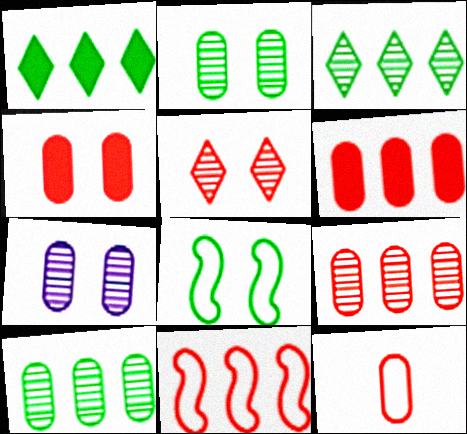[[4, 9, 12]]